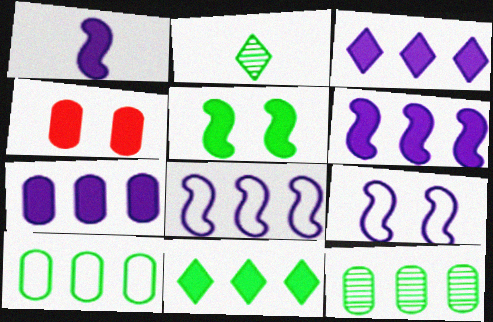[[1, 4, 11], 
[2, 4, 8], 
[2, 5, 10], 
[3, 6, 7]]